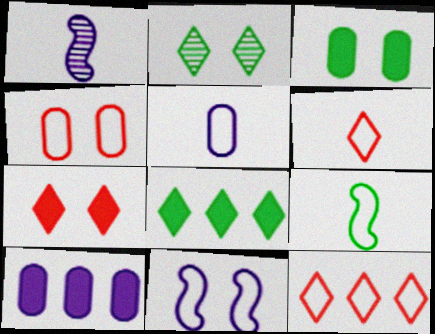[[1, 3, 12], 
[1, 4, 8], 
[5, 6, 9]]